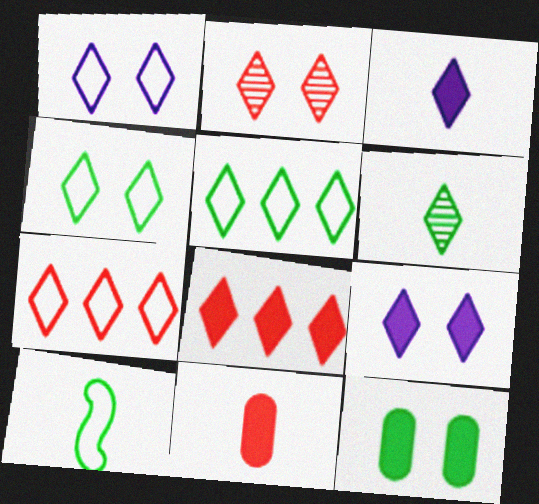[[1, 6, 8], 
[2, 3, 5], 
[2, 4, 9], 
[6, 7, 9]]